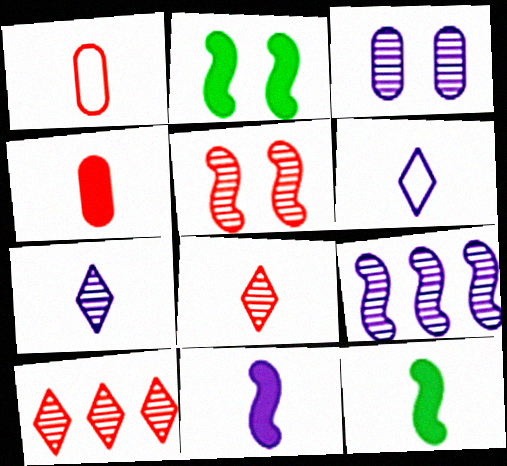[[1, 7, 12], 
[3, 7, 9]]